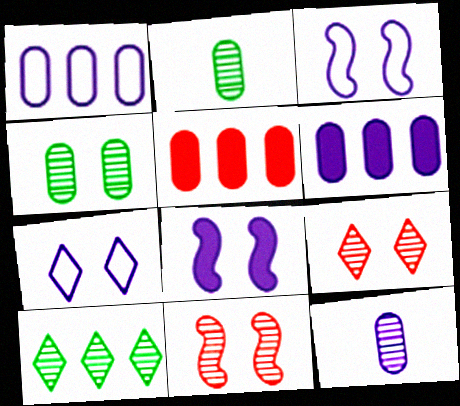[[10, 11, 12]]